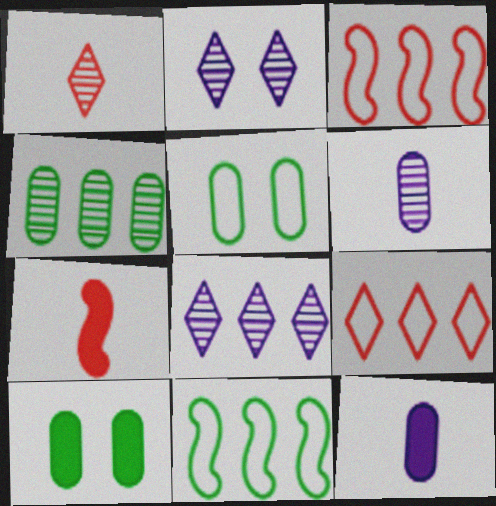[[5, 7, 8]]